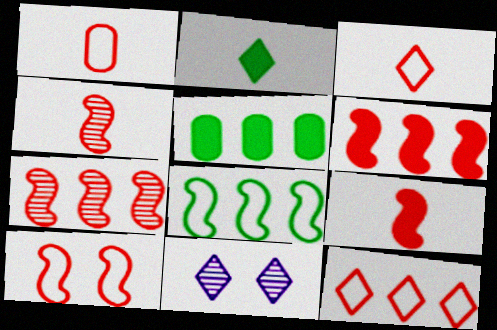[[1, 10, 12], 
[2, 11, 12], 
[4, 6, 10], 
[7, 9, 10]]